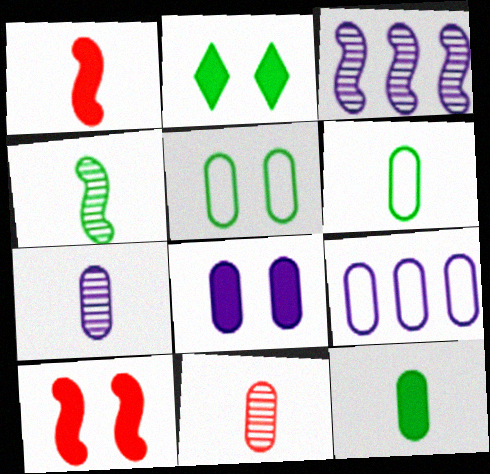[[2, 8, 10], 
[7, 8, 9]]